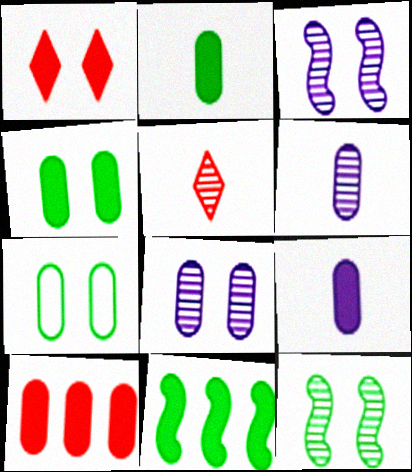[[1, 3, 7], 
[1, 9, 11], 
[4, 9, 10], 
[6, 7, 10]]